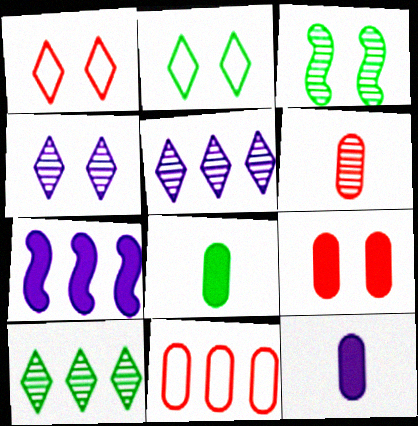[[2, 6, 7], 
[3, 5, 6], 
[6, 9, 11], 
[7, 10, 11]]